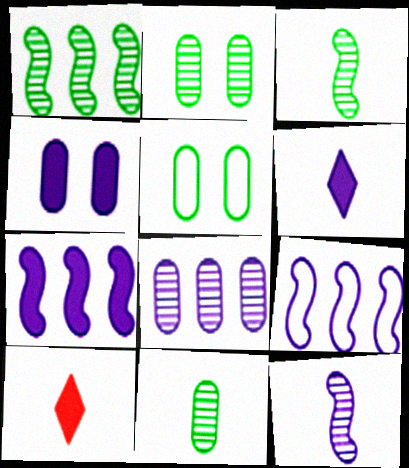[[2, 9, 10], 
[4, 6, 7]]